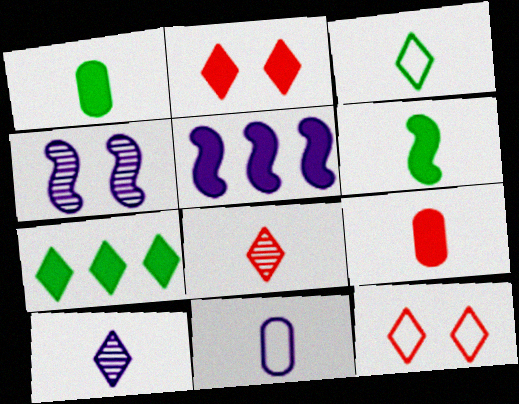[[1, 2, 5], 
[6, 8, 11], 
[7, 10, 12]]